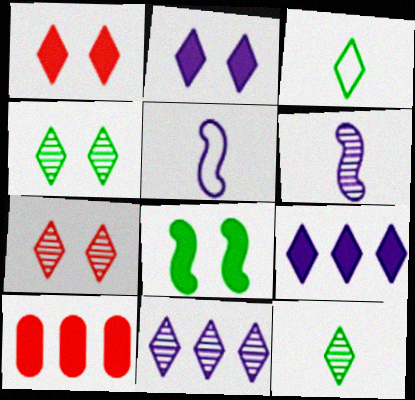[[1, 3, 11], 
[3, 7, 9], 
[4, 5, 10], 
[7, 11, 12]]